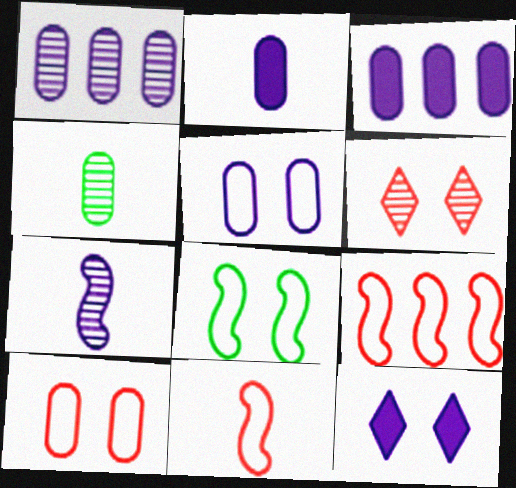[[1, 2, 5], 
[3, 4, 10], 
[4, 9, 12]]